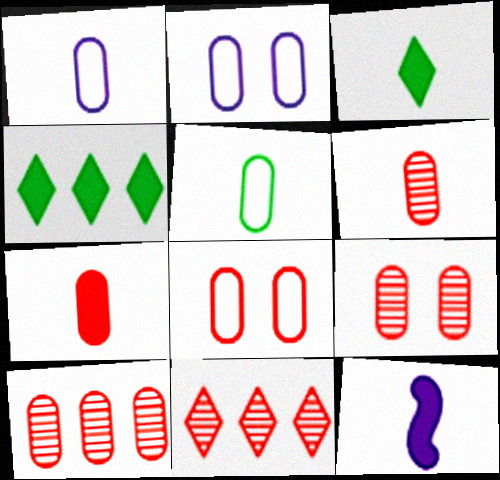[[3, 7, 12], 
[6, 9, 10], 
[7, 8, 10]]